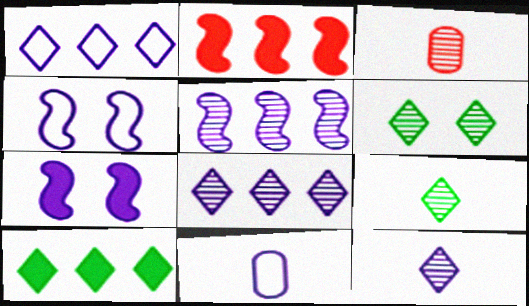[[1, 4, 11], 
[2, 6, 11], 
[3, 4, 10], 
[3, 5, 6], 
[7, 8, 11]]